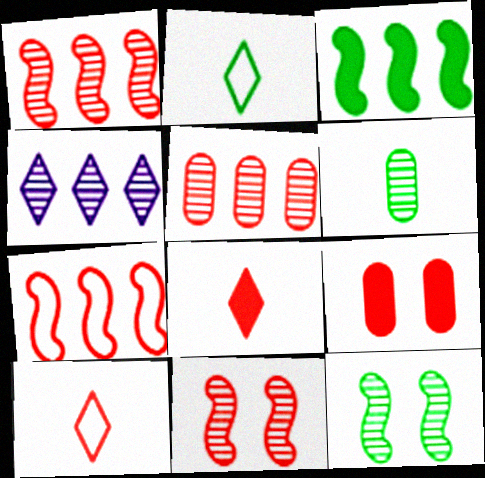[[1, 9, 10], 
[4, 6, 11]]